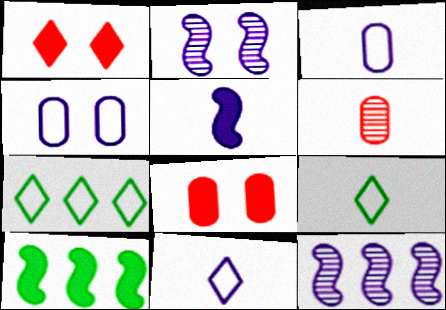[[5, 6, 9], 
[8, 9, 12]]